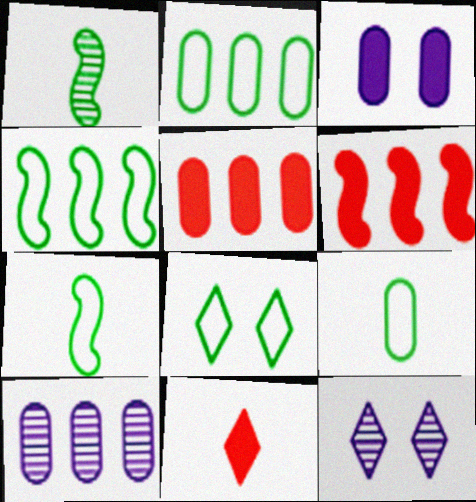[[2, 5, 10], 
[2, 7, 8], 
[4, 8, 9], 
[5, 7, 12], 
[6, 9, 12]]